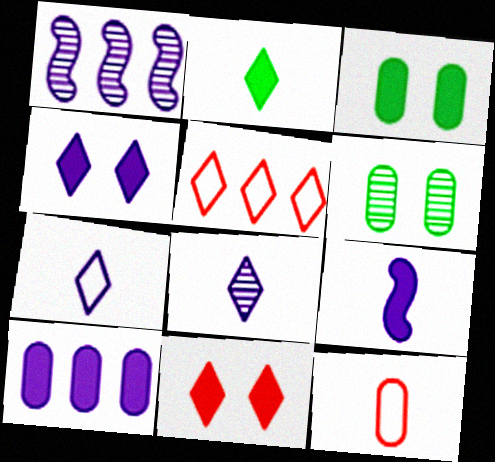[[4, 9, 10], 
[5, 6, 9], 
[6, 10, 12]]